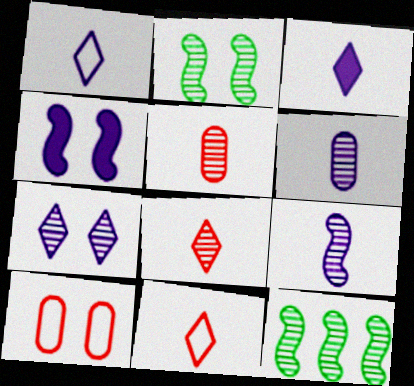[[3, 10, 12], 
[5, 7, 12]]